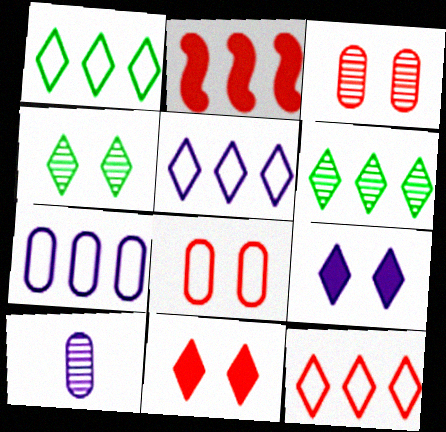[[1, 5, 12], 
[2, 6, 7]]